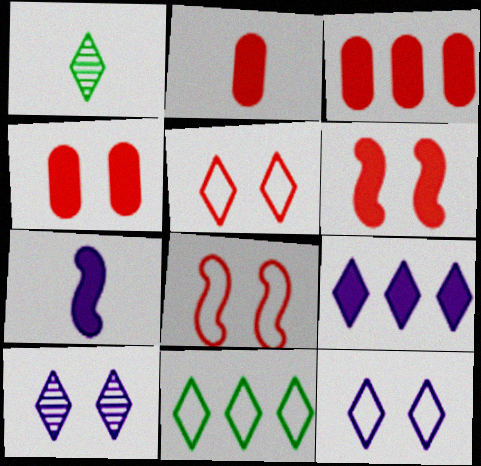[[1, 5, 9], 
[2, 3, 4]]